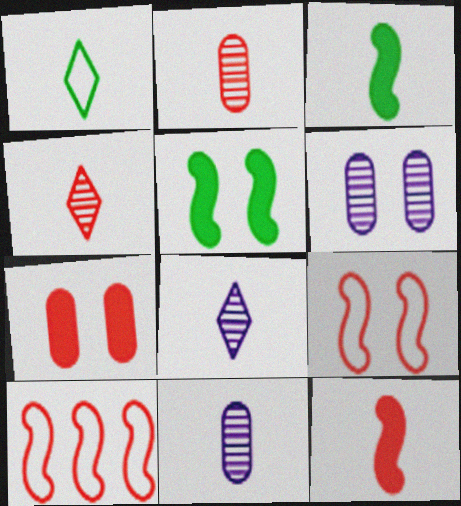[[1, 11, 12], 
[4, 7, 10]]